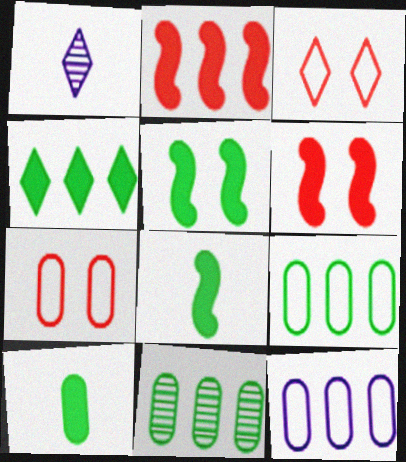[[1, 3, 4], 
[1, 6, 9], 
[4, 5, 10]]